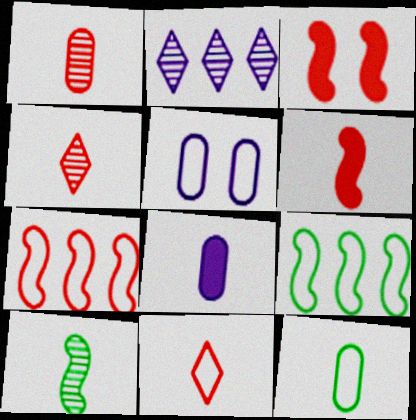[[1, 6, 11], 
[1, 8, 12], 
[2, 3, 12], 
[5, 9, 11], 
[8, 10, 11]]